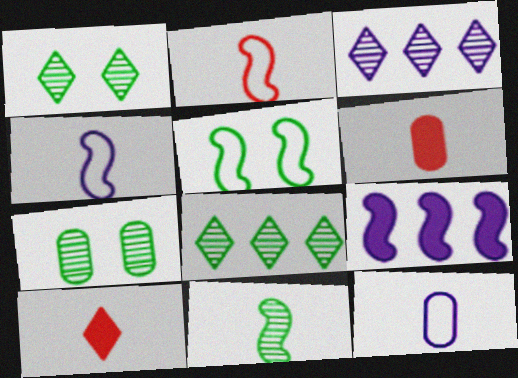[[3, 5, 6], 
[7, 8, 11], 
[10, 11, 12]]